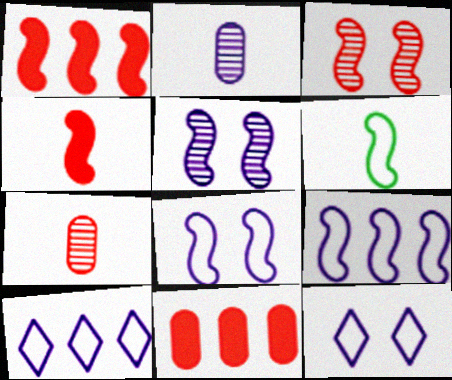[[1, 5, 6]]